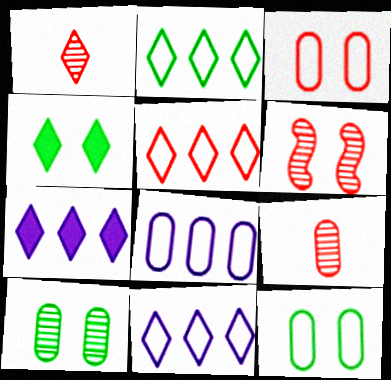[[1, 4, 11], 
[2, 5, 11]]